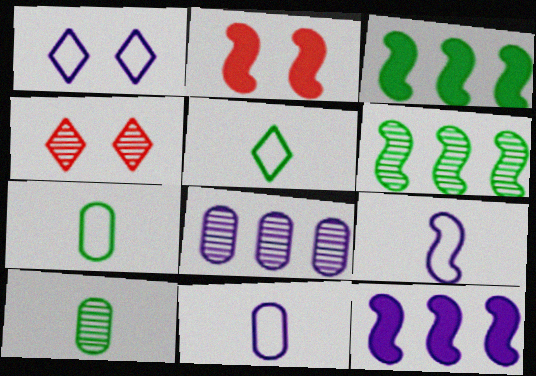[[2, 5, 8], 
[2, 6, 9], 
[3, 4, 11], 
[4, 7, 12]]